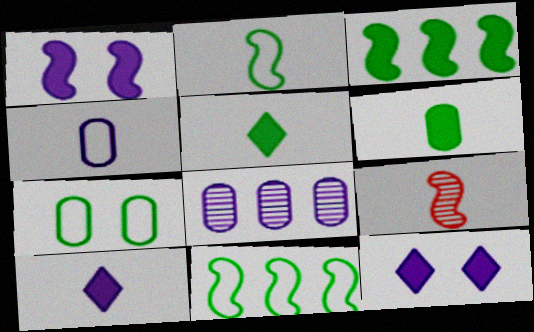[[1, 9, 11], 
[4, 5, 9]]